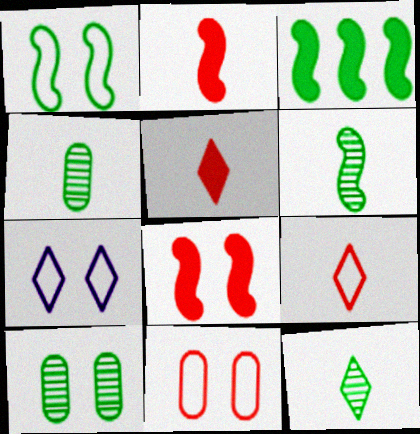[[1, 3, 6], 
[1, 7, 11], 
[4, 6, 12], 
[7, 8, 10]]